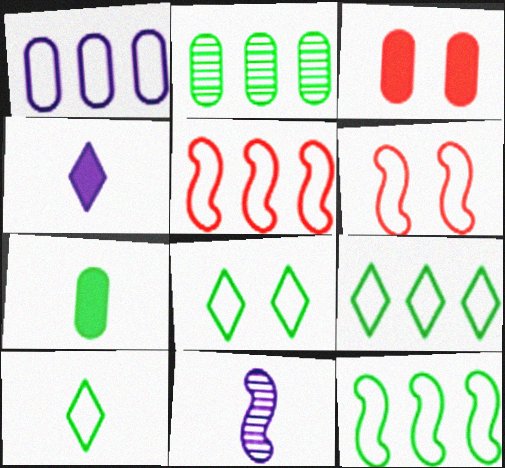[[1, 5, 9], 
[1, 6, 10], 
[2, 4, 6], 
[3, 9, 11], 
[8, 9, 10]]